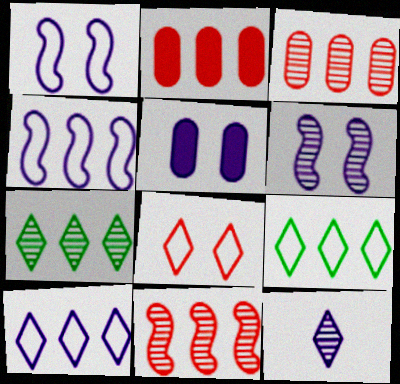[[2, 4, 7], 
[4, 5, 12]]